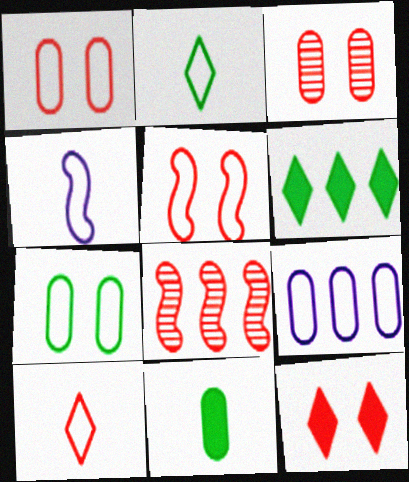[[2, 5, 9], 
[3, 4, 6], 
[3, 5, 12], 
[3, 9, 11], 
[6, 8, 9]]